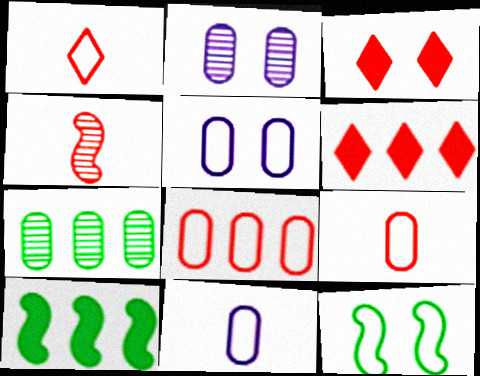[[1, 2, 10], 
[2, 3, 12], 
[3, 4, 8]]